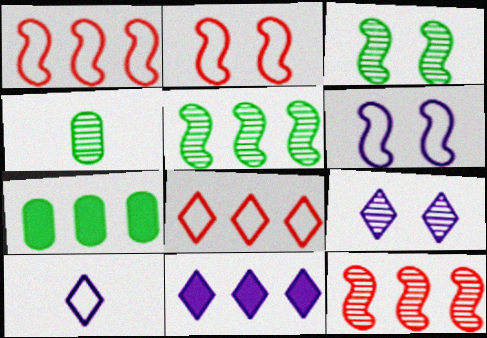[[2, 4, 11], 
[4, 9, 12], 
[9, 10, 11]]